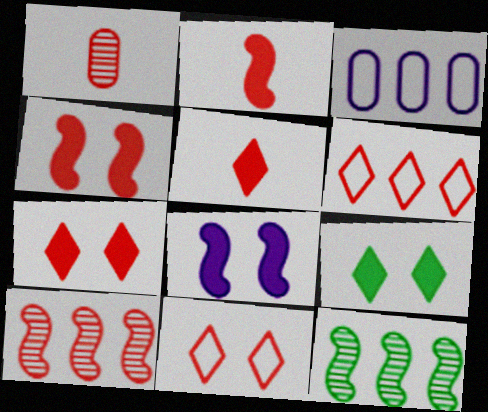[[1, 4, 6]]